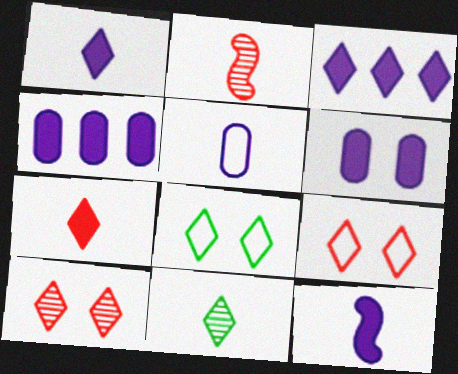[[2, 4, 8], 
[3, 6, 12], 
[3, 9, 11]]